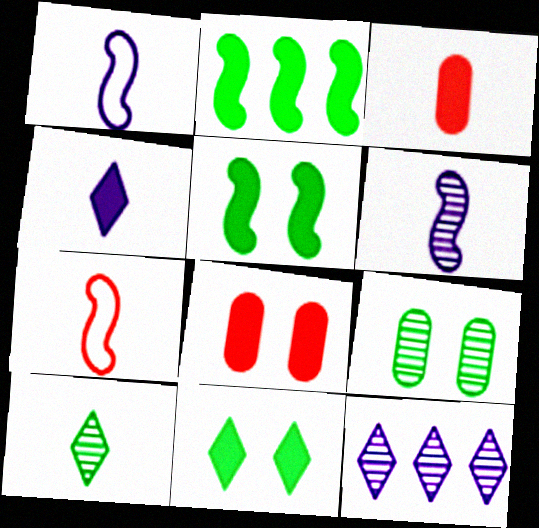[[1, 3, 10], 
[2, 4, 8]]